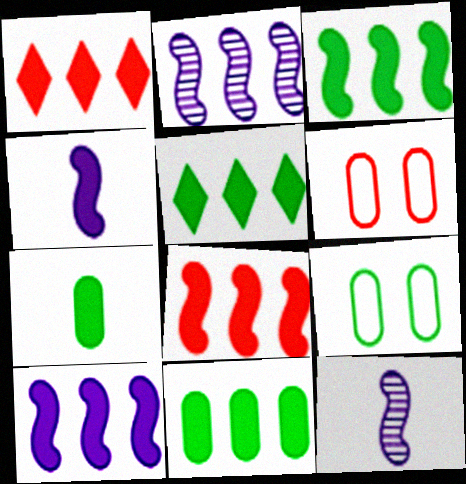[[1, 9, 12], 
[1, 10, 11], 
[3, 5, 11], 
[3, 8, 10], 
[5, 6, 12]]